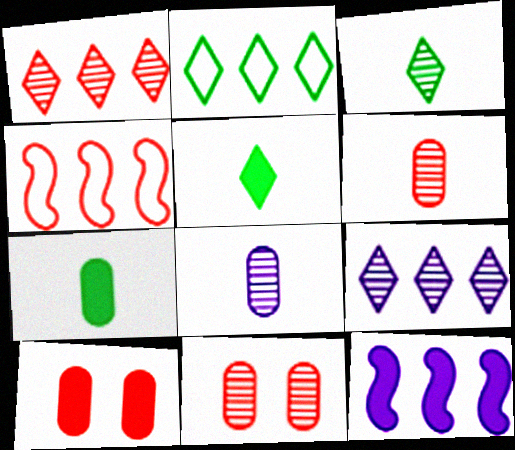[[5, 10, 12]]